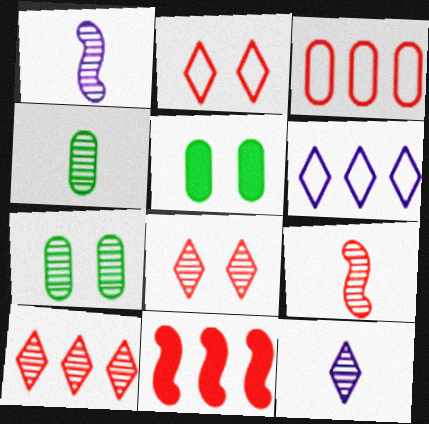[[1, 7, 10], 
[3, 10, 11], 
[4, 9, 12], 
[5, 6, 9]]